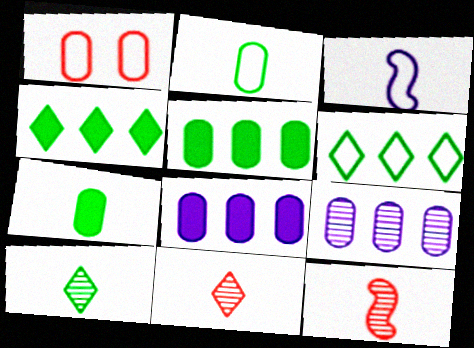[[1, 3, 6], 
[1, 7, 9], 
[3, 7, 11]]